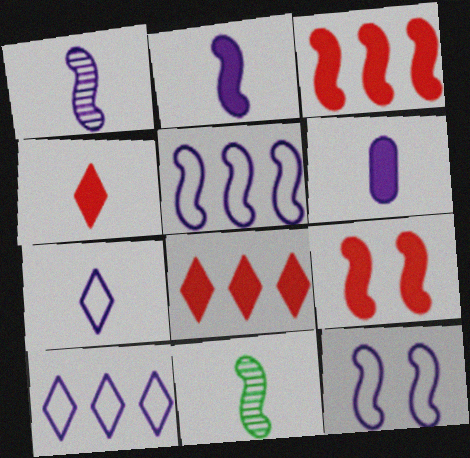[[1, 6, 7], 
[3, 11, 12], 
[5, 9, 11]]